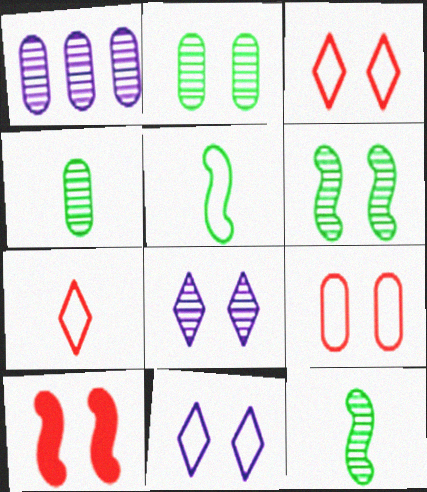[[2, 10, 11]]